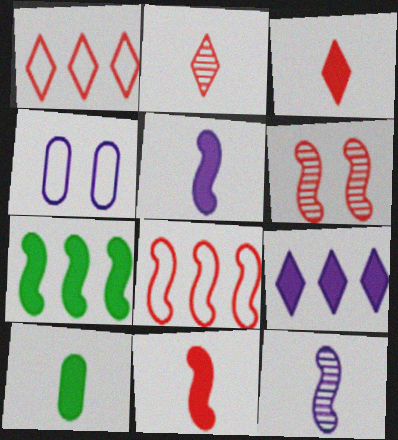[[2, 4, 7], 
[3, 5, 10], 
[4, 9, 12], 
[6, 8, 11]]